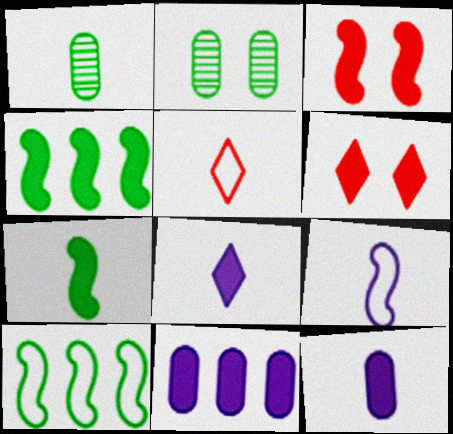[[4, 6, 12], 
[6, 7, 11]]